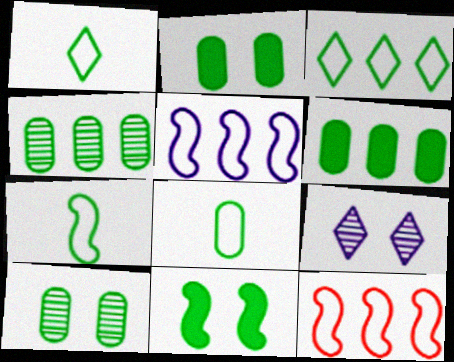[[1, 4, 11], 
[1, 7, 8], 
[2, 4, 8], 
[6, 8, 10]]